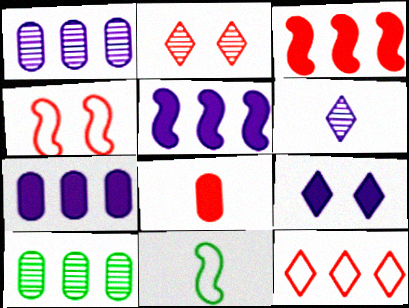[[2, 7, 11], 
[5, 10, 12], 
[6, 8, 11]]